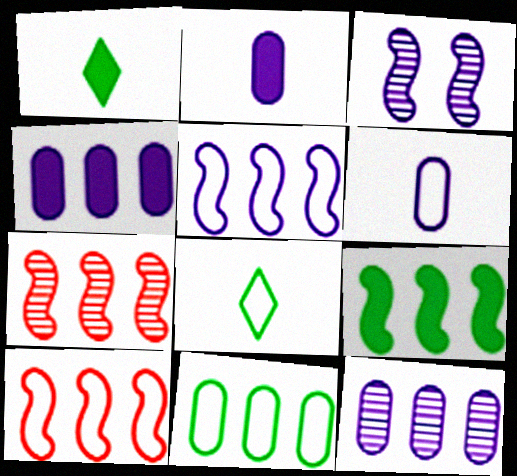[[5, 7, 9]]